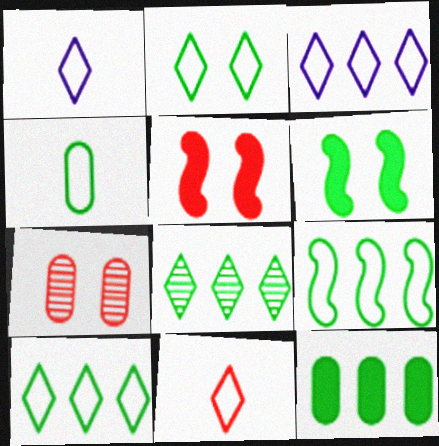[[2, 3, 11], 
[2, 4, 9], 
[4, 6, 8], 
[8, 9, 12]]